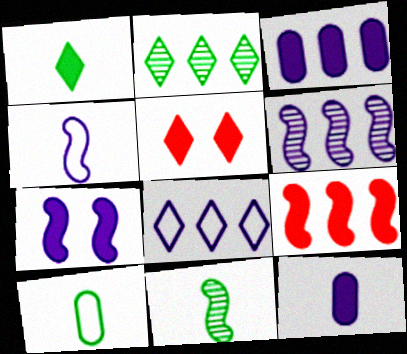[[1, 10, 11], 
[3, 6, 8], 
[4, 6, 7], 
[5, 6, 10]]